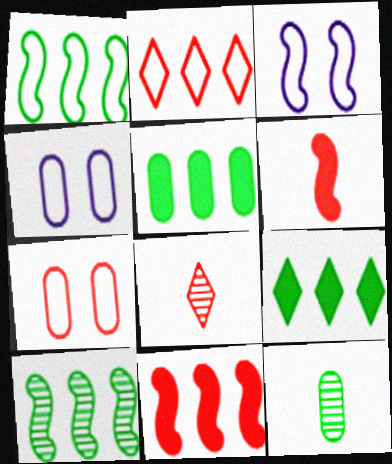[[3, 5, 8], 
[3, 6, 10], 
[7, 8, 11]]